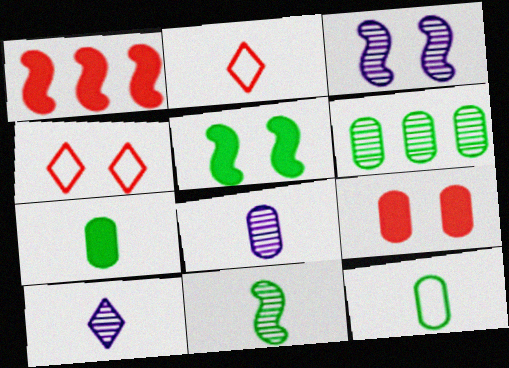[]